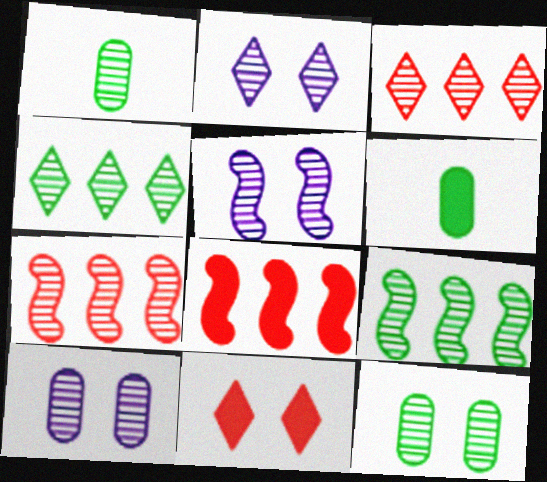[[1, 2, 7], 
[1, 3, 5], 
[2, 5, 10]]